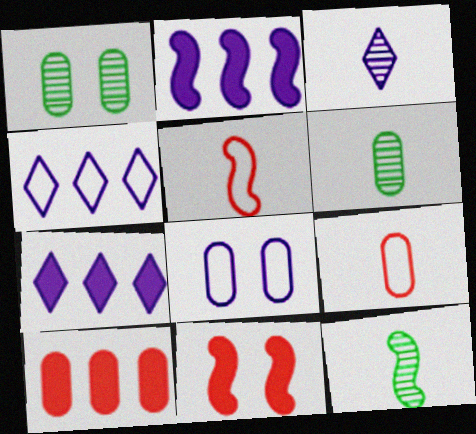[[1, 5, 7], 
[2, 3, 8], 
[4, 6, 11], 
[6, 8, 10]]